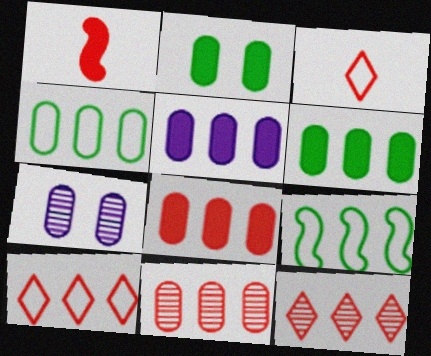[[4, 5, 11], 
[5, 6, 8], 
[5, 9, 12]]